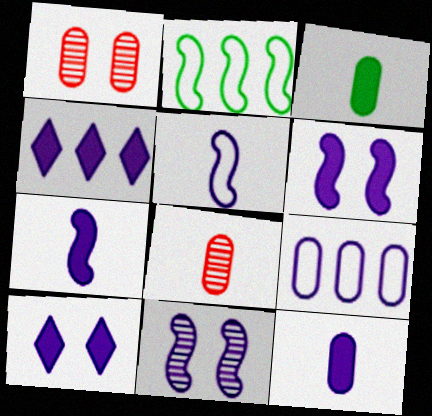[[1, 3, 9], 
[2, 8, 10], 
[4, 6, 12]]